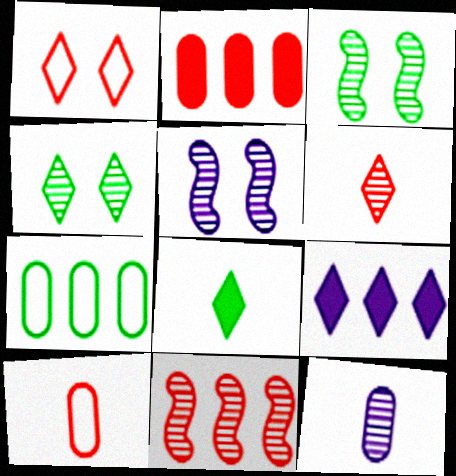[[3, 7, 8], 
[3, 9, 10], 
[4, 11, 12], 
[7, 9, 11]]